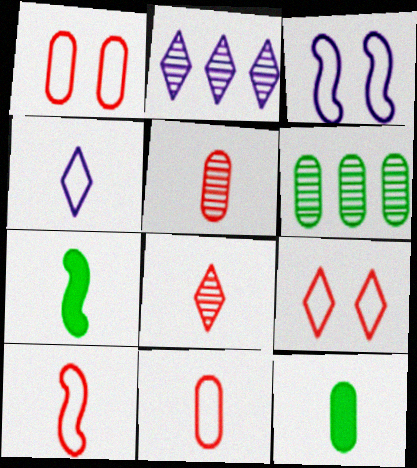[[1, 2, 7], 
[4, 5, 7]]